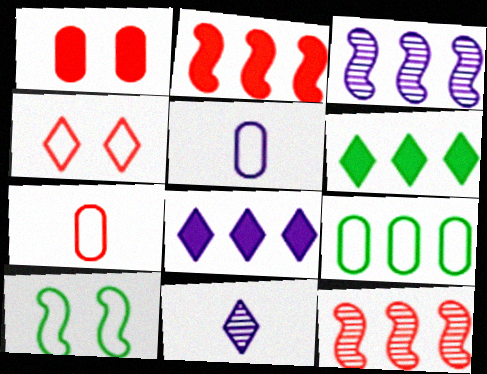[[4, 6, 11], 
[8, 9, 12]]